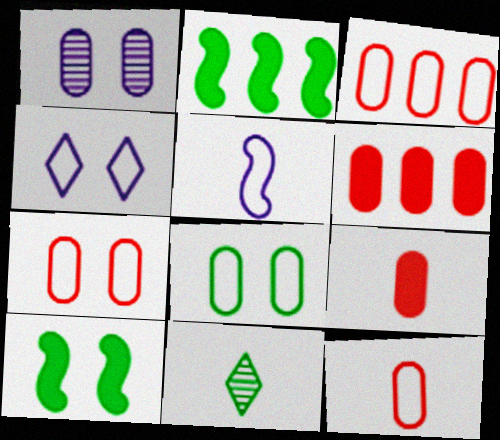[[2, 8, 11], 
[3, 7, 12], 
[5, 9, 11]]